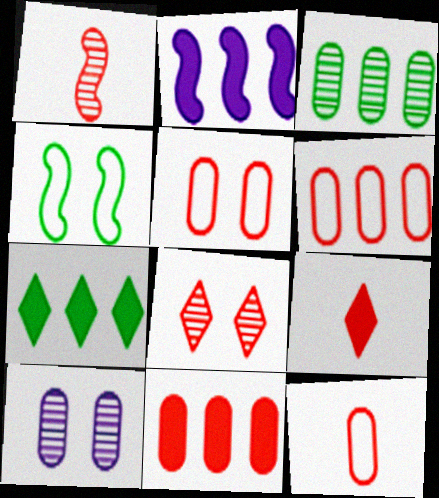[[1, 2, 4], 
[1, 9, 12], 
[2, 7, 11], 
[5, 6, 12]]